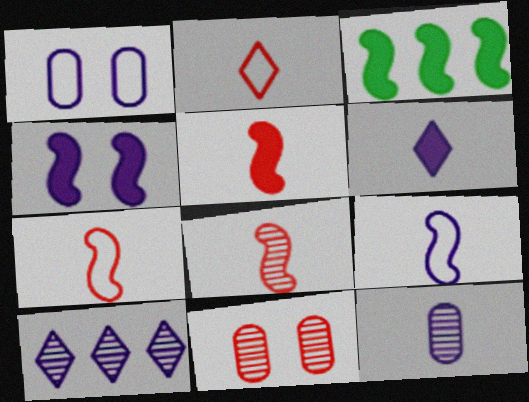[[3, 4, 5], 
[5, 7, 8], 
[6, 9, 12]]